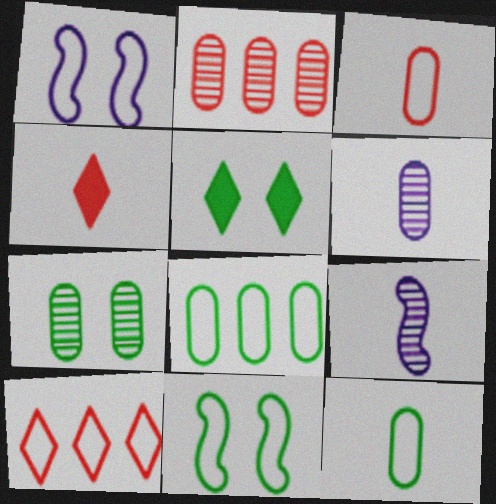[[1, 10, 12], 
[2, 6, 7], 
[4, 9, 12], 
[5, 7, 11]]